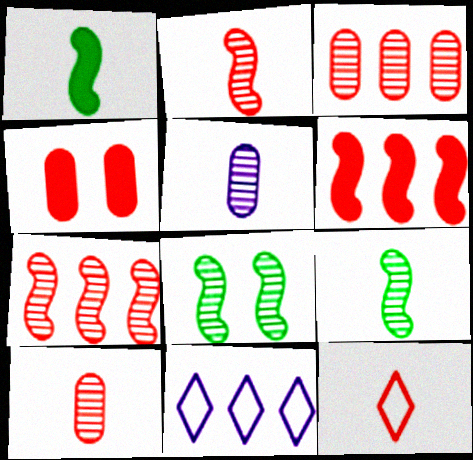[[1, 5, 12], 
[4, 7, 12], 
[4, 9, 11]]